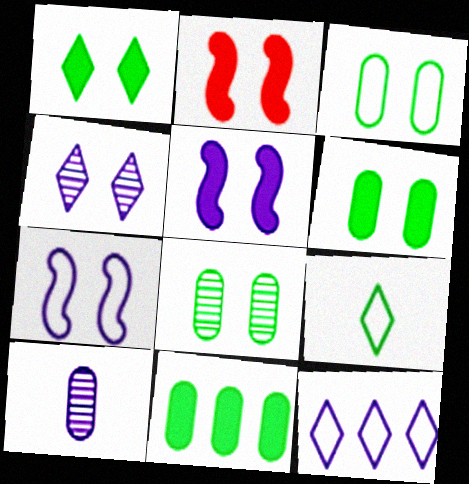[[2, 3, 4], 
[3, 6, 8], 
[5, 10, 12]]